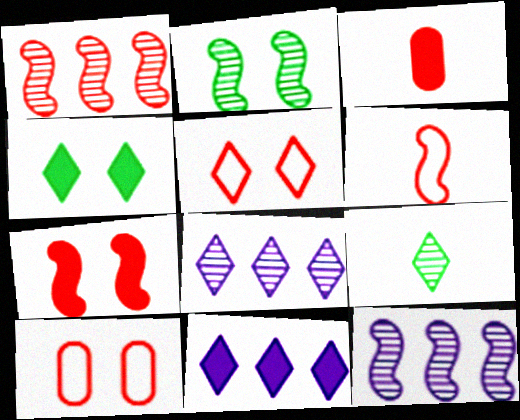[[1, 3, 5], 
[1, 6, 7], 
[5, 9, 11]]